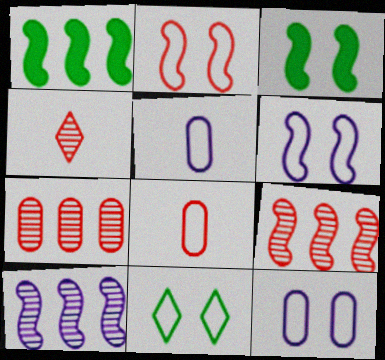[[1, 4, 12], 
[2, 11, 12]]